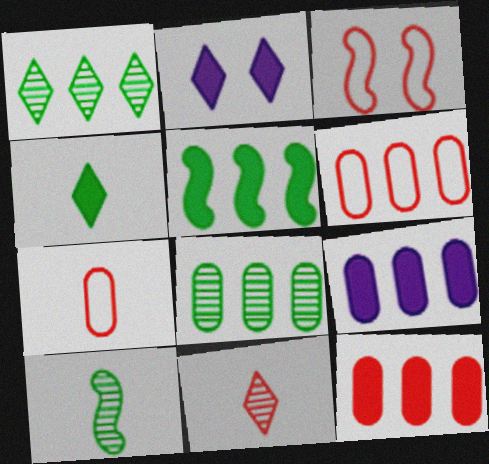[[2, 6, 10], 
[3, 11, 12], 
[6, 8, 9]]